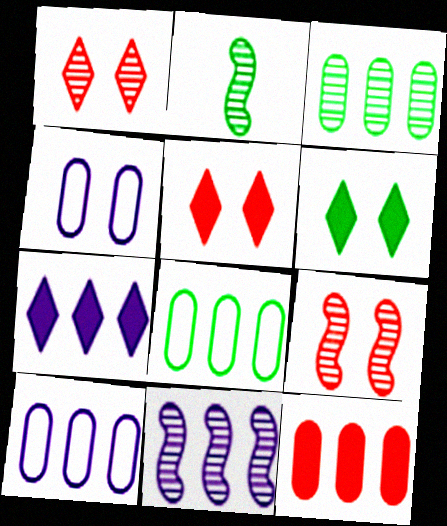[[2, 5, 10], 
[2, 6, 8], 
[2, 9, 11], 
[3, 10, 12], 
[4, 6, 9], 
[7, 10, 11]]